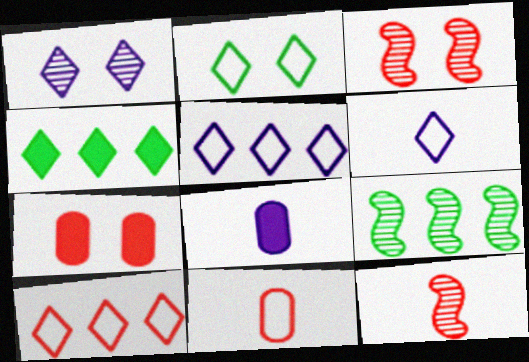[[2, 6, 10], 
[6, 7, 9], 
[7, 10, 12]]